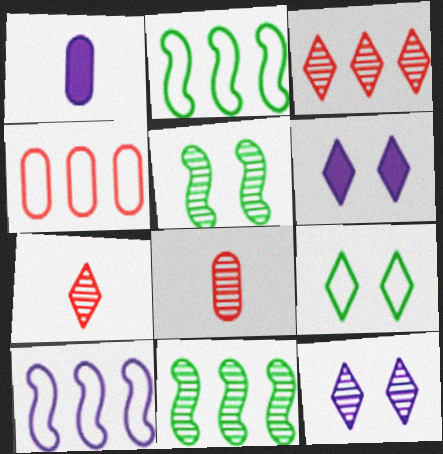[[1, 10, 12], 
[2, 6, 8], 
[8, 11, 12]]